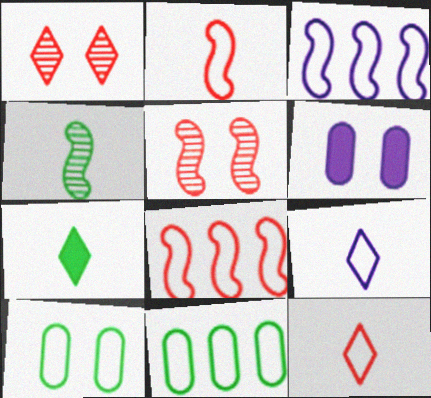[[3, 10, 12], 
[8, 9, 10]]